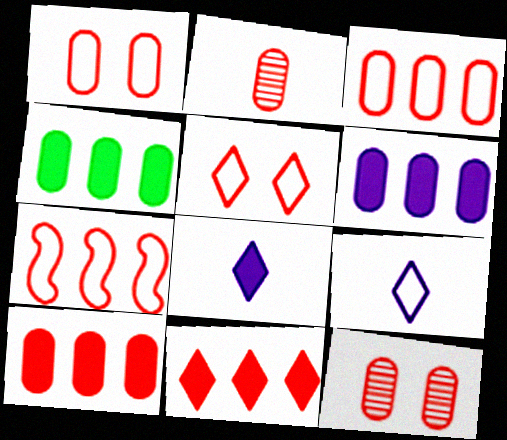[[1, 2, 10], 
[4, 6, 10]]